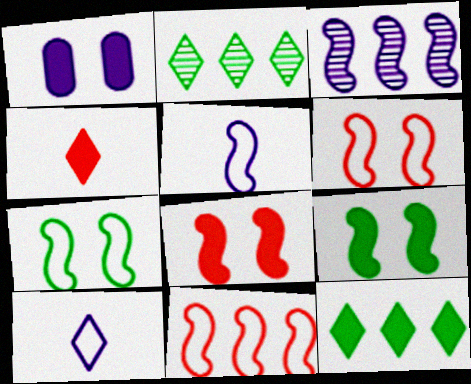[[1, 3, 10], 
[5, 7, 11]]